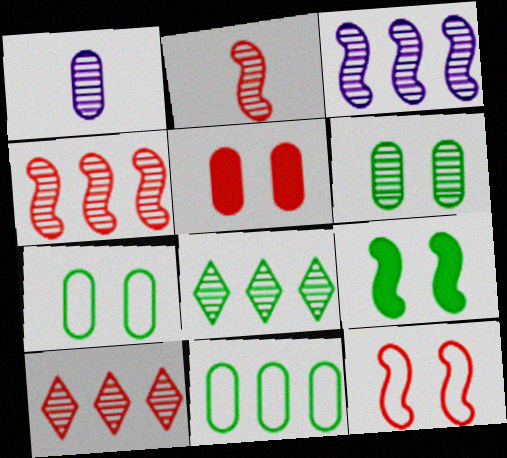[[1, 5, 11]]